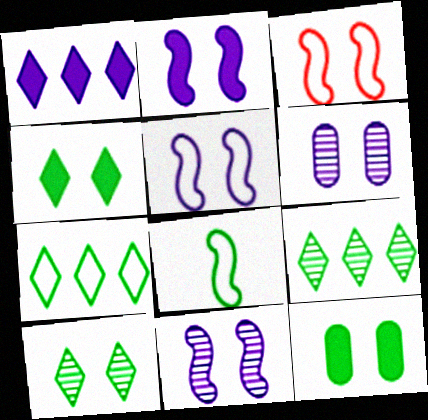[[2, 5, 11], 
[3, 4, 6], 
[8, 9, 12]]